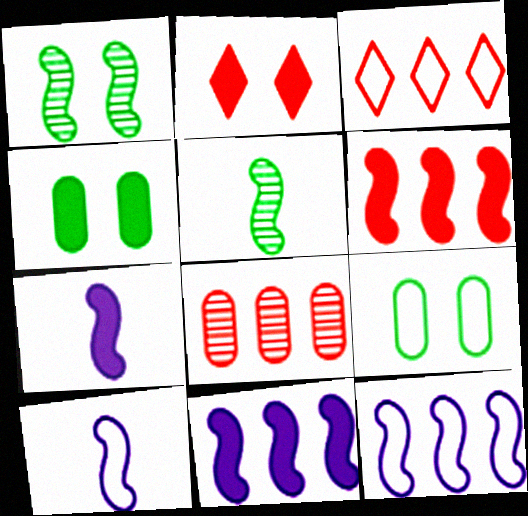[[1, 6, 10], 
[3, 6, 8], 
[3, 9, 10]]